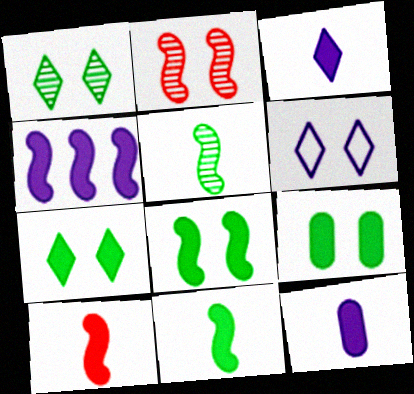[[2, 6, 9], 
[4, 8, 10], 
[7, 8, 9]]